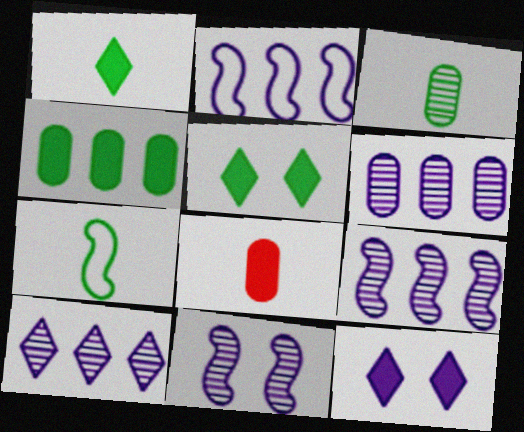[[1, 3, 7], 
[6, 9, 10]]